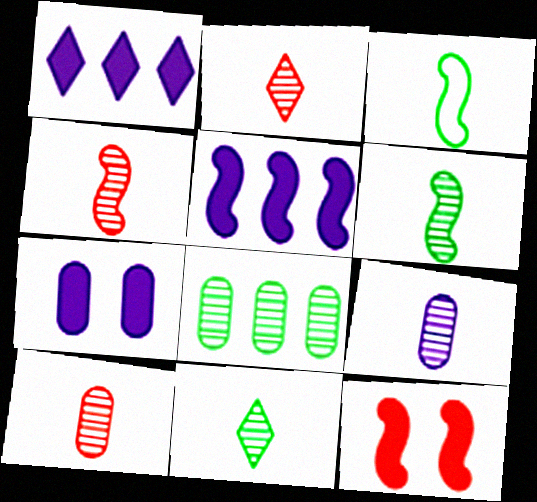[[2, 4, 10], 
[2, 6, 9], 
[4, 9, 11]]